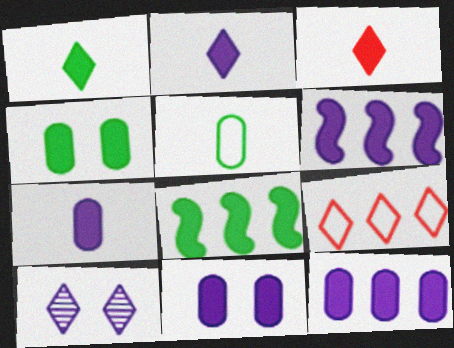[[1, 2, 3], 
[1, 4, 8], 
[1, 9, 10], 
[2, 6, 11], 
[3, 4, 6], 
[3, 8, 11], 
[7, 11, 12]]